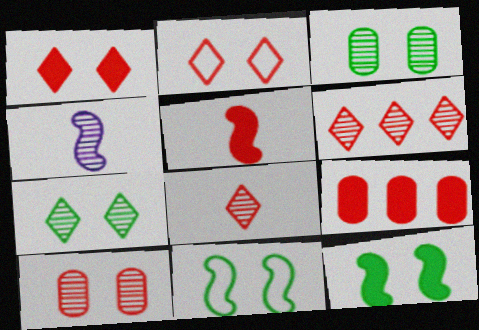[[1, 5, 9], 
[3, 4, 6]]